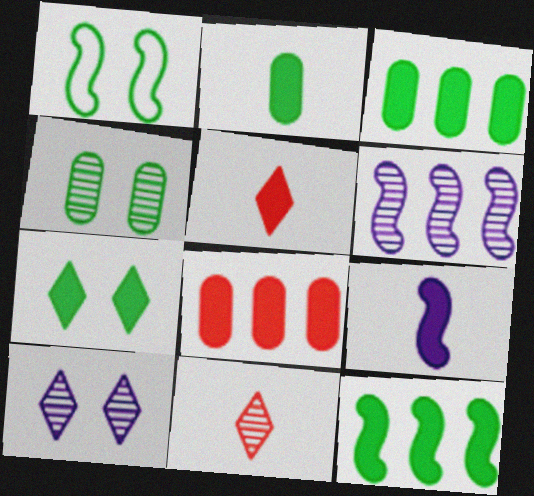[[1, 4, 7], 
[2, 5, 9], 
[2, 7, 12], 
[4, 6, 11], 
[7, 8, 9]]